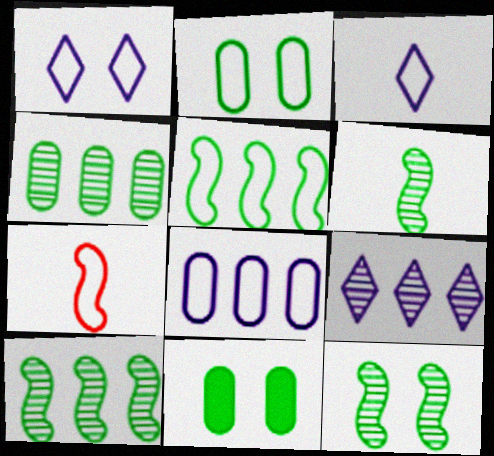[[6, 10, 12], 
[7, 9, 11]]